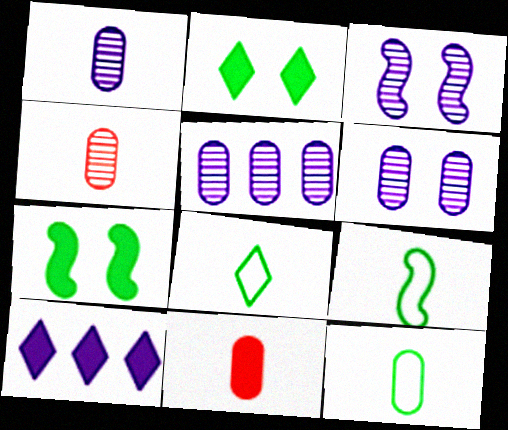[[1, 5, 6], 
[1, 11, 12], 
[7, 10, 11], 
[8, 9, 12]]